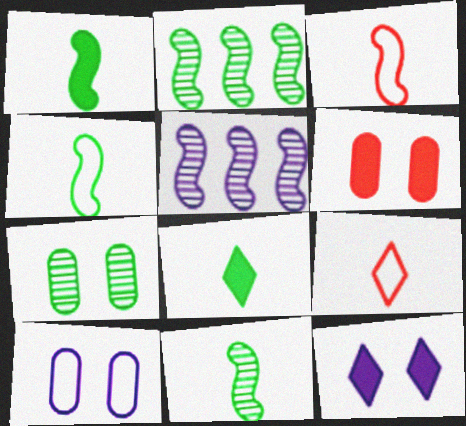[[1, 4, 11], 
[6, 7, 10]]